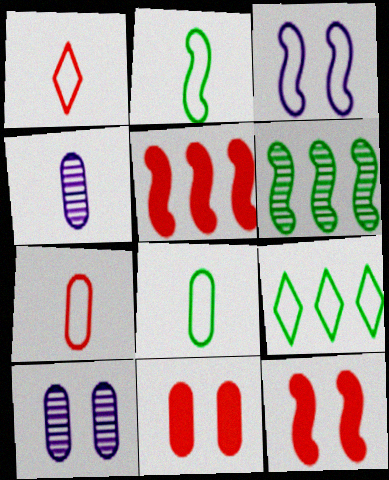[[3, 7, 9], 
[4, 9, 12]]